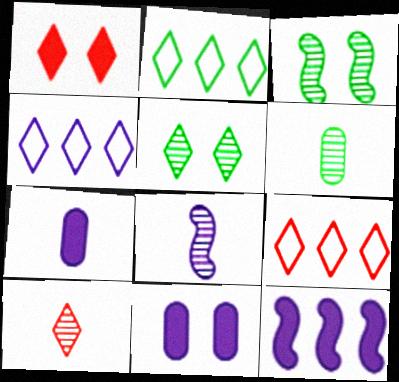[[1, 9, 10], 
[2, 4, 9], 
[3, 7, 9], 
[4, 8, 11], 
[6, 8, 10]]